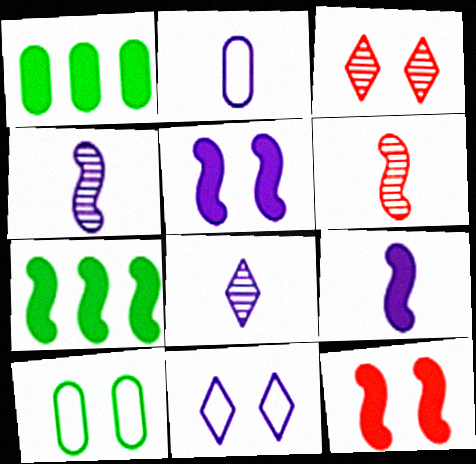[[1, 6, 11], 
[2, 3, 7], 
[2, 8, 9], 
[3, 5, 10], 
[7, 9, 12]]